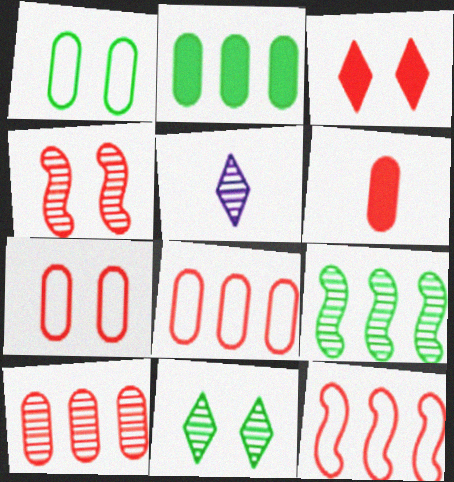[[3, 4, 7], 
[6, 7, 10]]